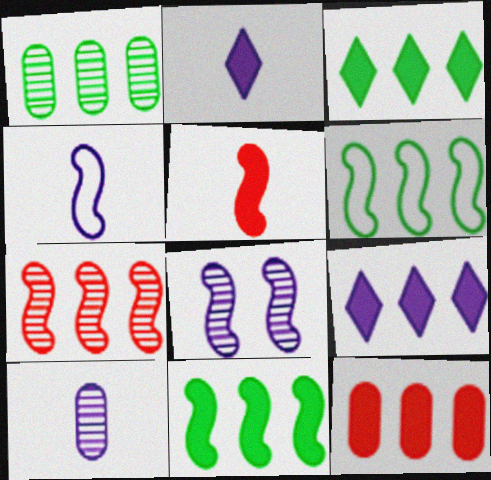[[1, 3, 6], 
[2, 4, 10], 
[5, 6, 8], 
[9, 11, 12]]